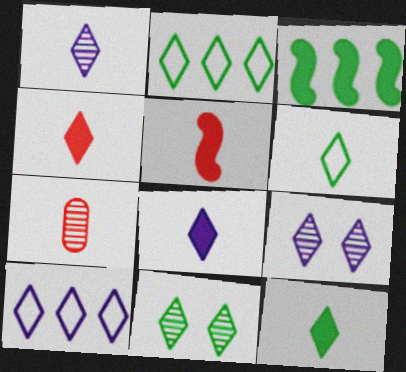[[1, 4, 6], 
[2, 4, 9], 
[2, 11, 12], 
[4, 8, 12], 
[4, 10, 11], 
[8, 9, 10]]